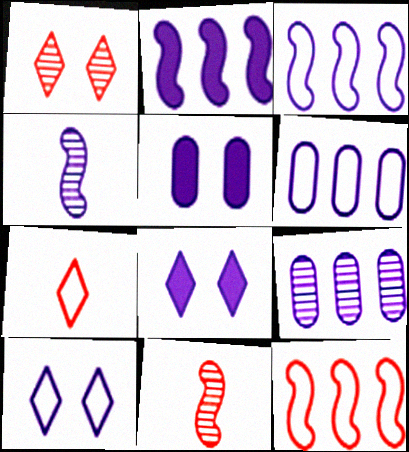[[4, 6, 8]]